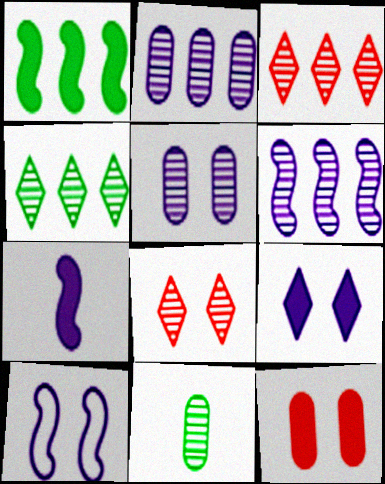[[5, 9, 10], 
[6, 7, 10], 
[6, 8, 11]]